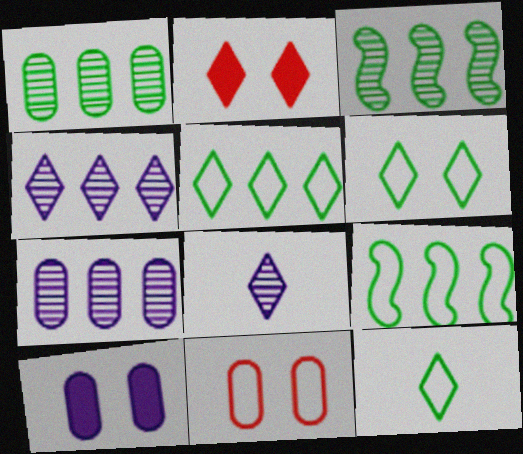[[2, 4, 12], 
[2, 5, 8], 
[5, 6, 12]]